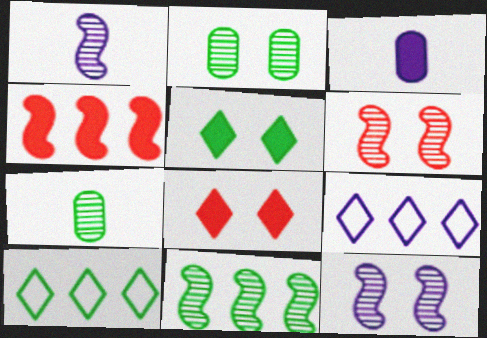[[1, 6, 11], 
[3, 4, 5], 
[3, 6, 10], 
[3, 9, 12]]